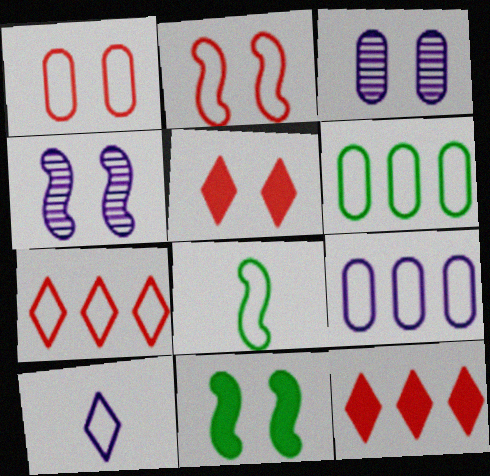[[2, 4, 11], 
[2, 6, 10], 
[3, 8, 12]]